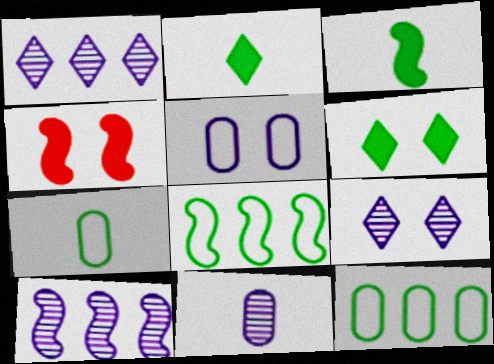[[1, 4, 7], 
[9, 10, 11]]